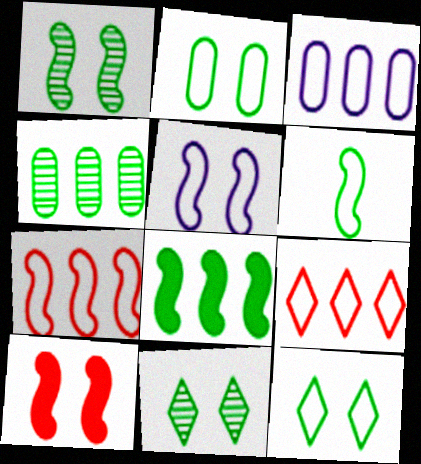[[1, 5, 10], 
[1, 6, 8], 
[5, 6, 7]]